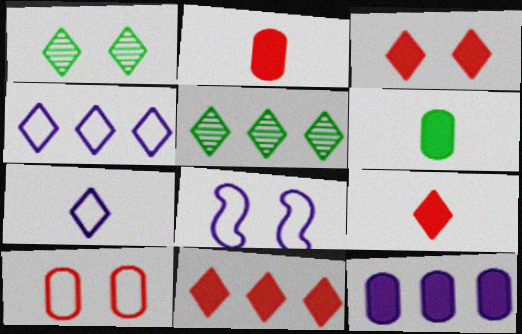[[1, 4, 9], 
[1, 7, 11], 
[2, 5, 8], 
[3, 5, 7], 
[3, 9, 11], 
[4, 5, 11]]